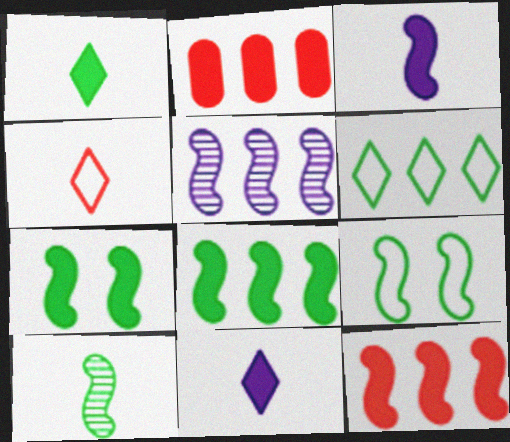[[2, 5, 6], 
[2, 7, 11], 
[3, 7, 12], 
[8, 9, 10]]